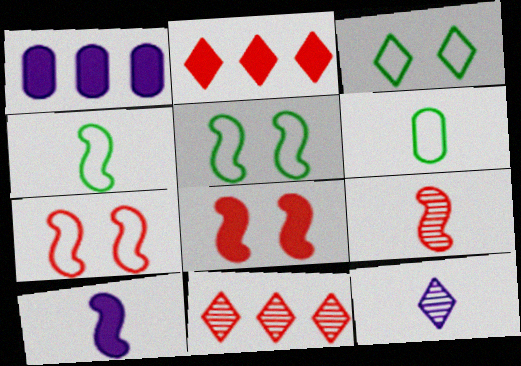[[1, 3, 9], 
[2, 3, 12], 
[4, 9, 10]]